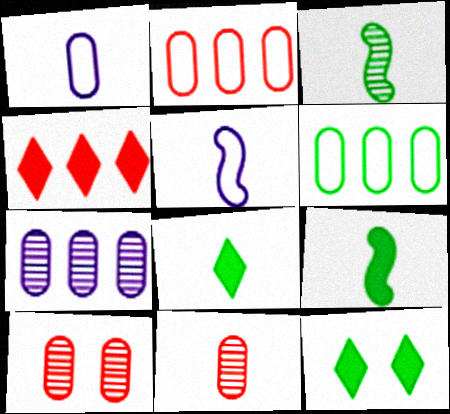[[3, 6, 12], 
[5, 8, 11]]